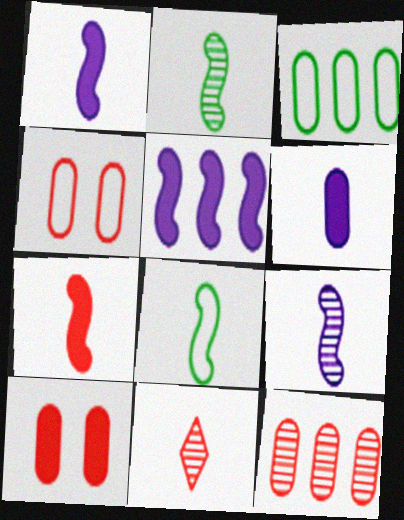[[6, 8, 11], 
[7, 8, 9]]